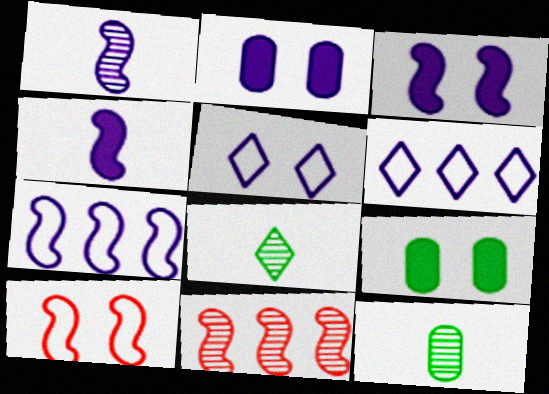[[1, 2, 6], 
[1, 3, 7]]